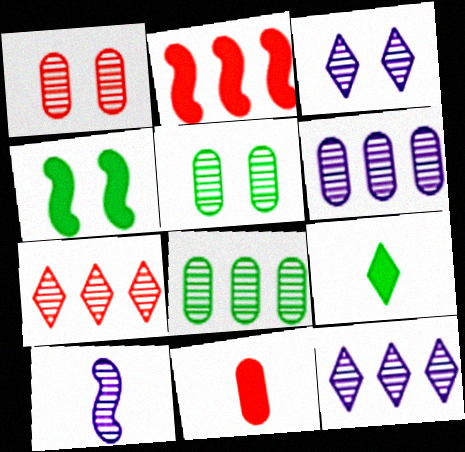[[3, 6, 10], 
[5, 7, 10]]